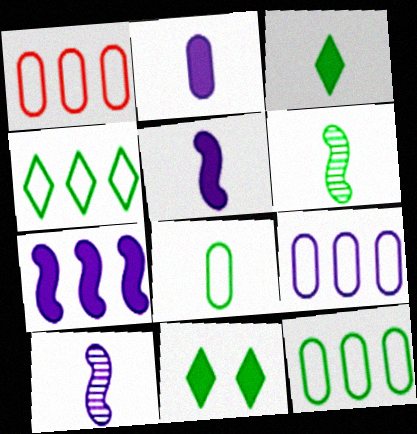[[1, 9, 12], 
[1, 10, 11], 
[3, 6, 8], 
[6, 11, 12]]